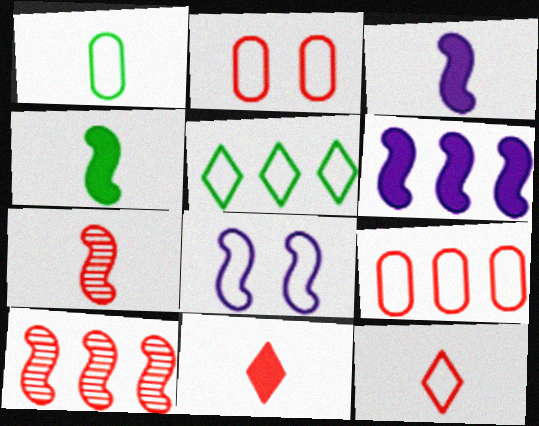[[2, 10, 11], 
[4, 8, 10]]